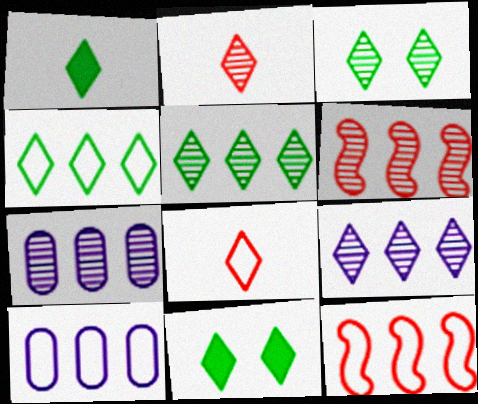[[1, 3, 4], 
[2, 3, 9], 
[4, 10, 12], 
[5, 6, 7], 
[8, 9, 11]]